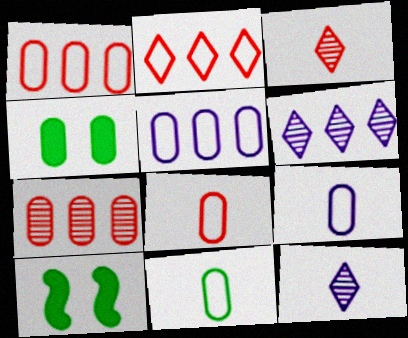[[1, 10, 12], 
[3, 5, 10], 
[4, 7, 9], 
[6, 8, 10], 
[8, 9, 11]]